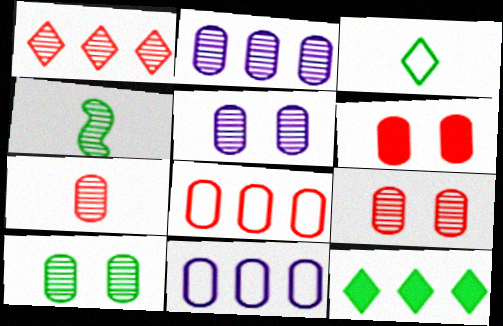[[1, 4, 5], 
[2, 7, 10], 
[5, 9, 10], 
[6, 7, 8]]